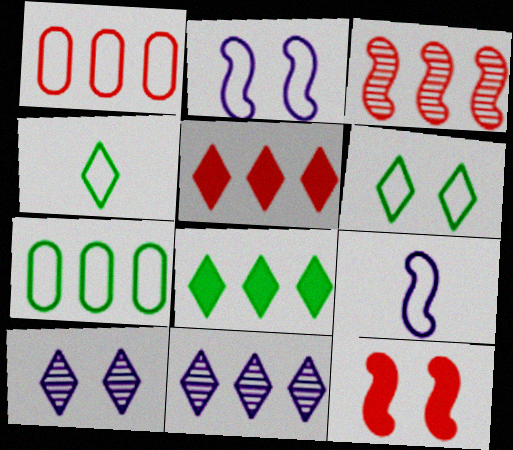[[1, 2, 4], 
[1, 3, 5], 
[1, 6, 9], 
[4, 5, 10]]